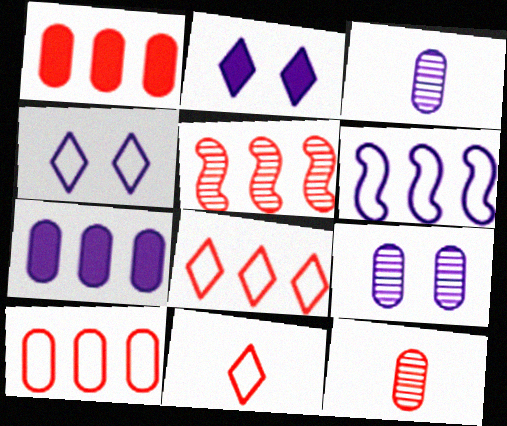[[1, 5, 8], 
[2, 3, 6]]